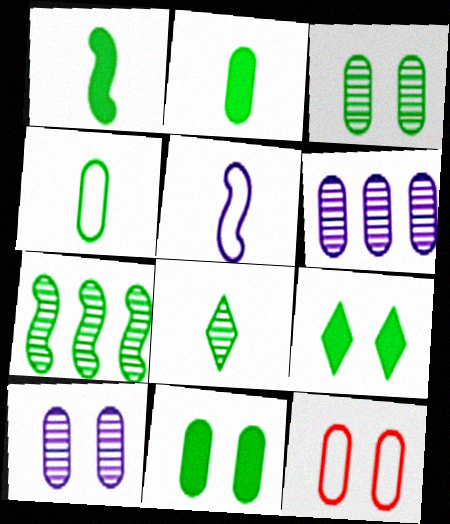[[1, 4, 8], 
[2, 6, 12], 
[3, 7, 8], 
[4, 7, 9], 
[10, 11, 12]]